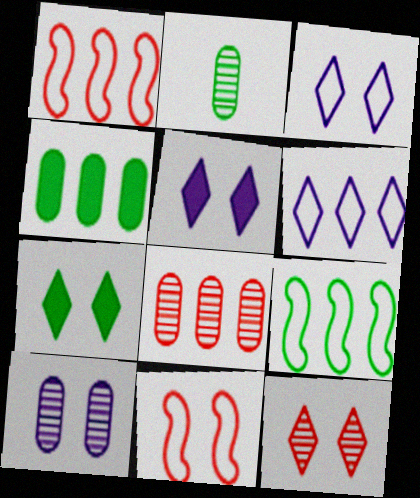[[1, 2, 5], 
[2, 7, 9], 
[2, 8, 10], 
[3, 7, 12], 
[7, 10, 11]]